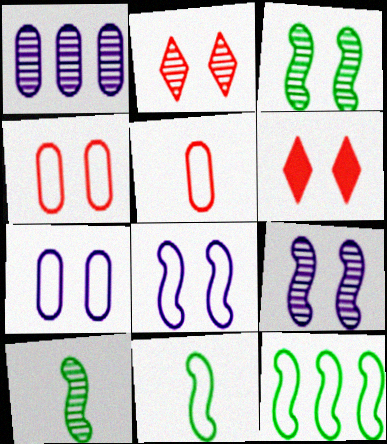[[1, 2, 10], 
[1, 6, 11], 
[3, 6, 7]]